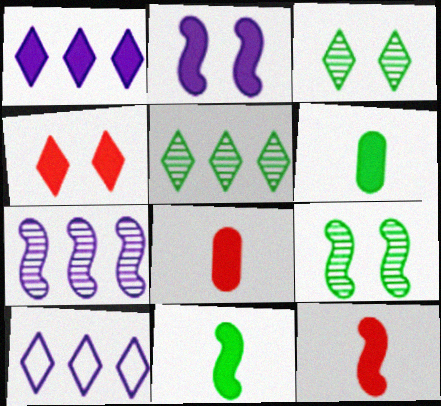[[8, 9, 10]]